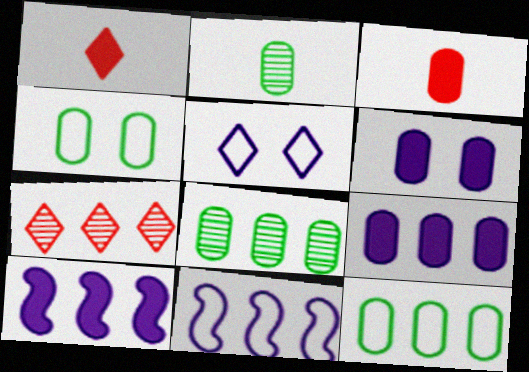[[7, 10, 12]]